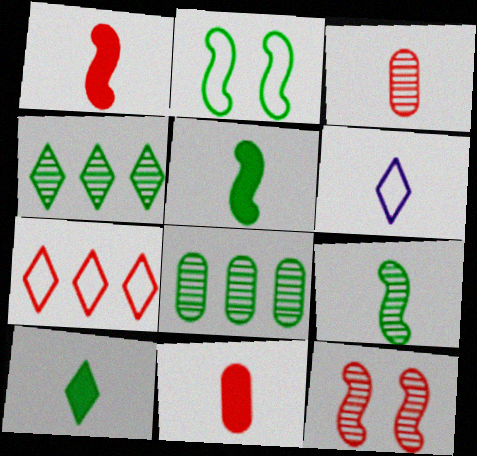[[2, 8, 10], 
[3, 5, 6], 
[6, 9, 11], 
[7, 11, 12]]